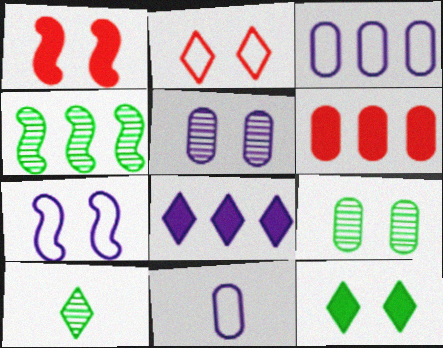[[1, 3, 10], 
[2, 8, 10], 
[4, 9, 10], 
[6, 7, 10], 
[6, 9, 11]]